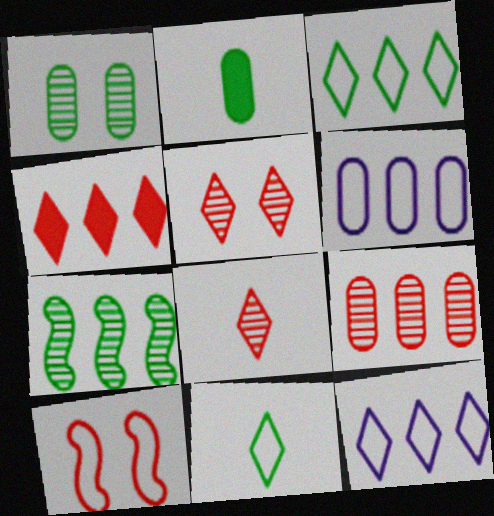[[4, 6, 7], 
[6, 10, 11]]